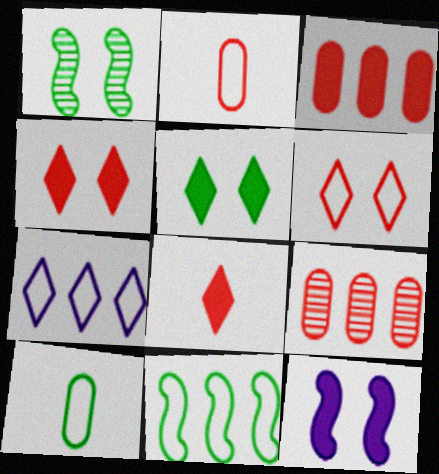[]